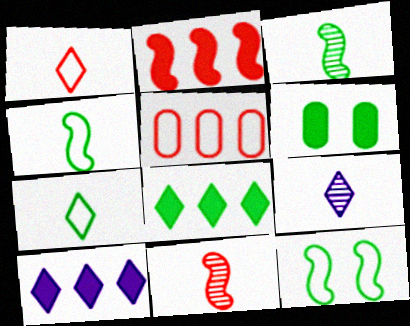[]